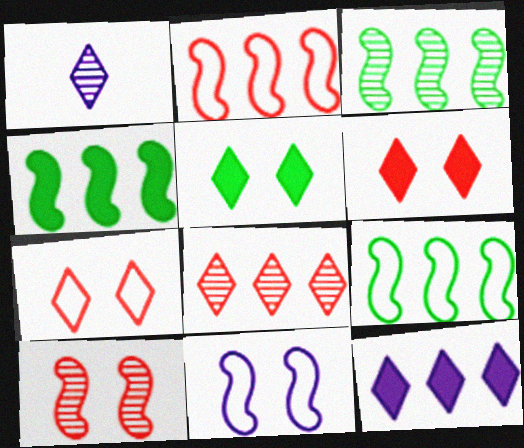[[3, 4, 9]]